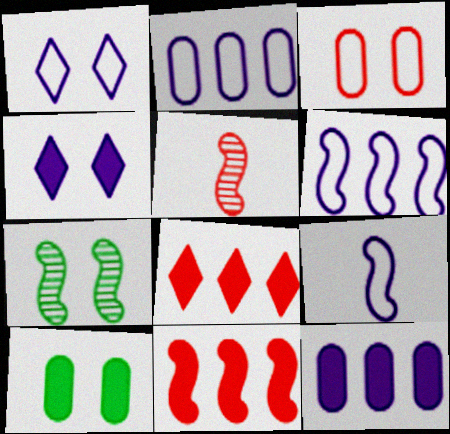[[1, 2, 9], 
[3, 4, 7], 
[3, 5, 8], 
[7, 9, 11]]